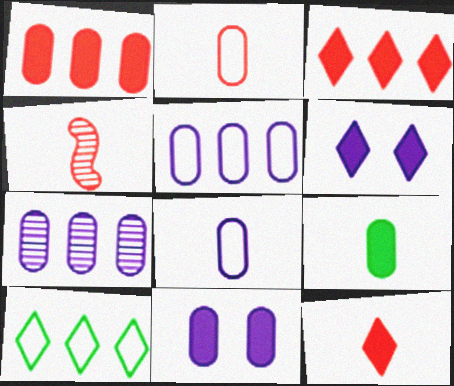[[1, 9, 11], 
[2, 4, 12], 
[4, 10, 11], 
[7, 8, 11]]